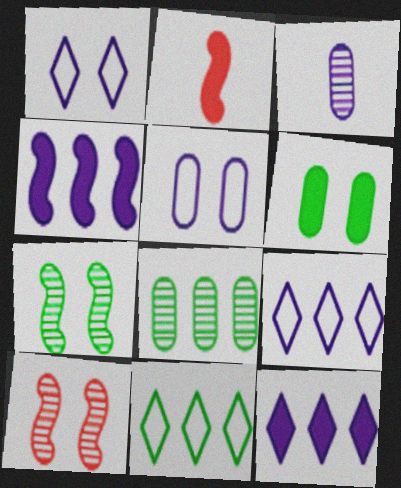[[1, 2, 8], 
[1, 3, 4], 
[1, 6, 10], 
[2, 6, 12]]